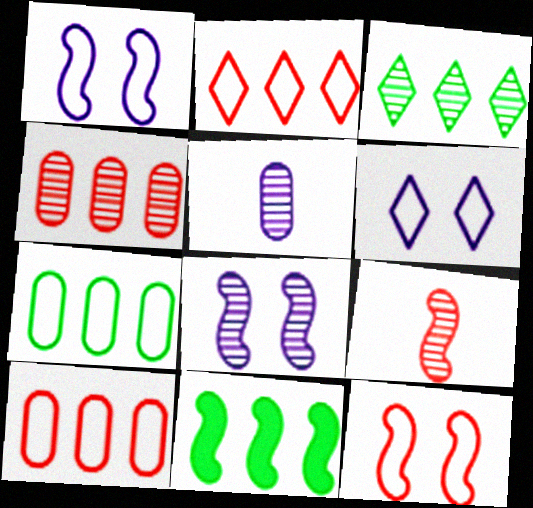[[1, 9, 11], 
[3, 7, 11]]